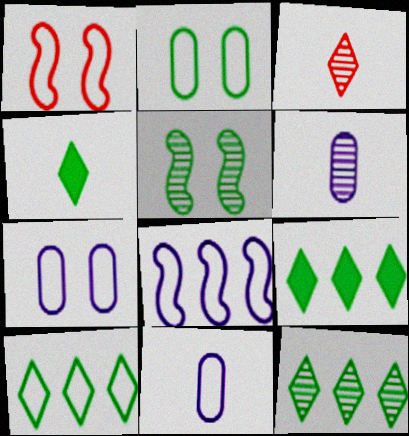[[1, 6, 9], 
[1, 10, 11], 
[9, 10, 12]]